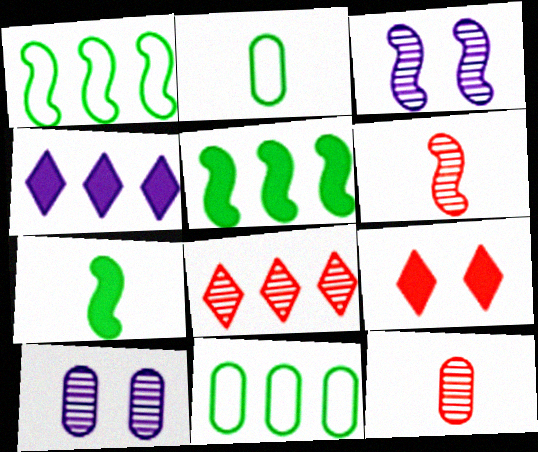[]